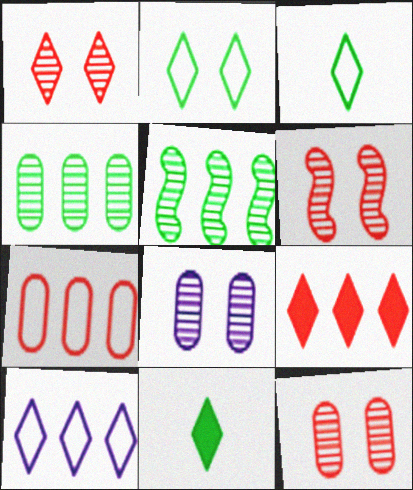[[1, 6, 12], 
[1, 10, 11]]